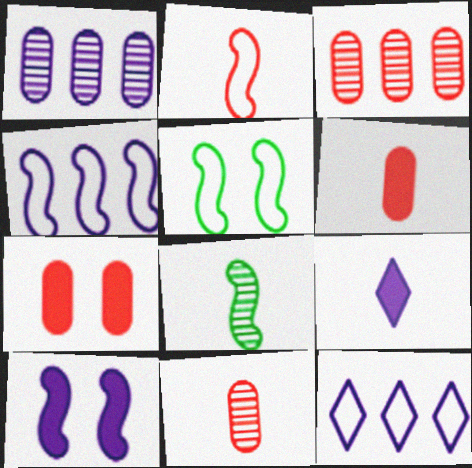[[2, 4, 5], 
[3, 5, 9], 
[7, 8, 12]]